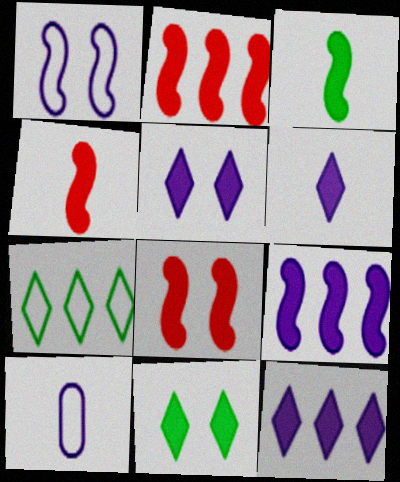[[2, 4, 8], 
[3, 8, 9], 
[5, 6, 12]]